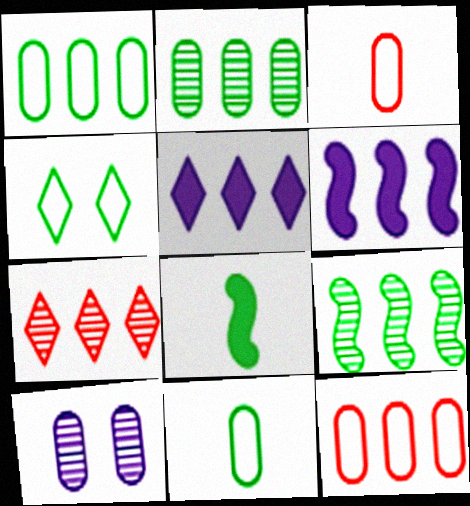[[1, 6, 7], 
[2, 4, 8], 
[5, 9, 12]]